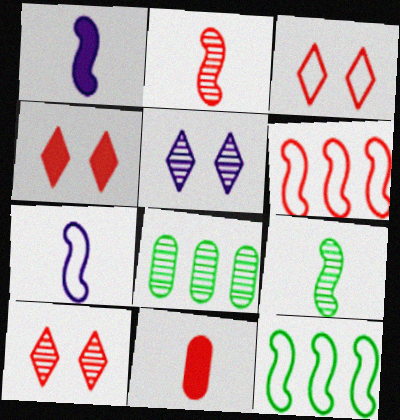[[1, 3, 8], 
[2, 5, 8], 
[3, 4, 10], 
[4, 7, 8], 
[5, 11, 12], 
[6, 10, 11]]